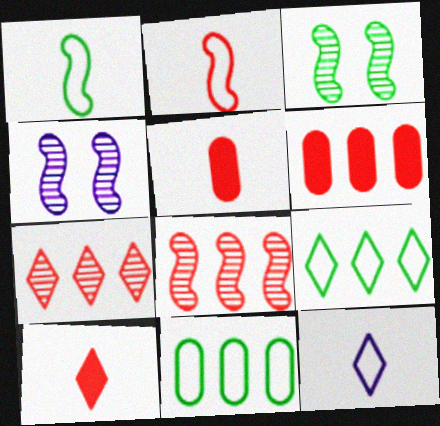[[3, 6, 12], 
[4, 5, 9], 
[4, 10, 11]]